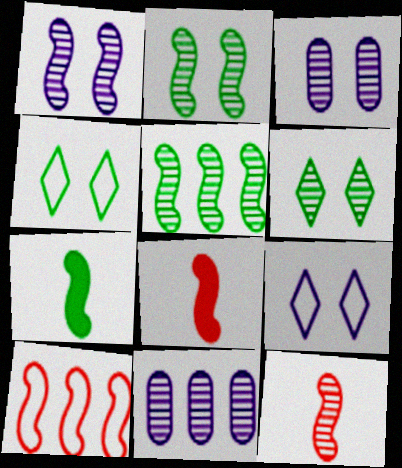[[1, 5, 12], 
[1, 7, 10], 
[4, 8, 11], 
[6, 11, 12]]